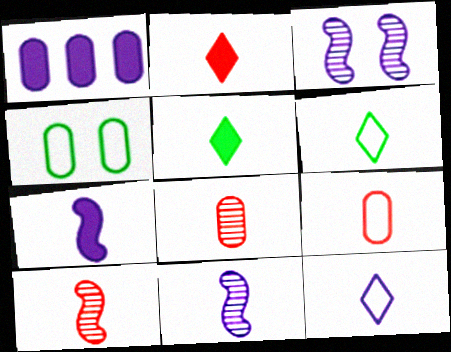[[1, 3, 12], 
[1, 4, 8], 
[2, 9, 10], 
[5, 9, 11], 
[6, 7, 8]]